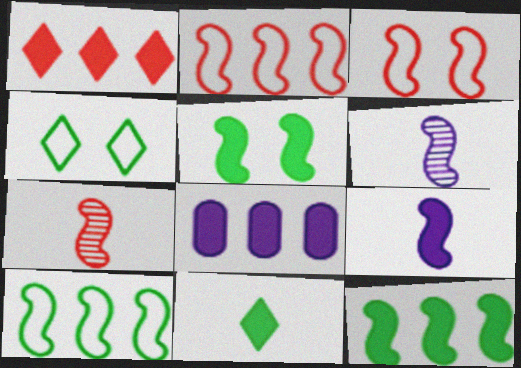[[1, 8, 12], 
[2, 5, 6], 
[3, 6, 12], 
[4, 7, 8]]